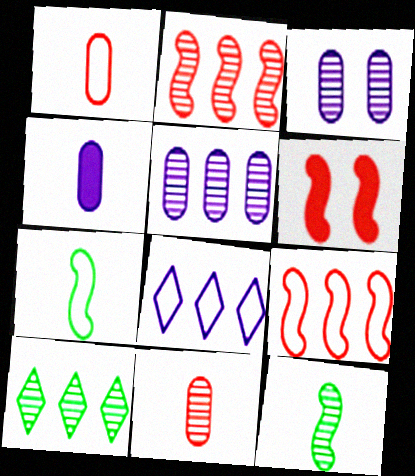[[2, 5, 10]]